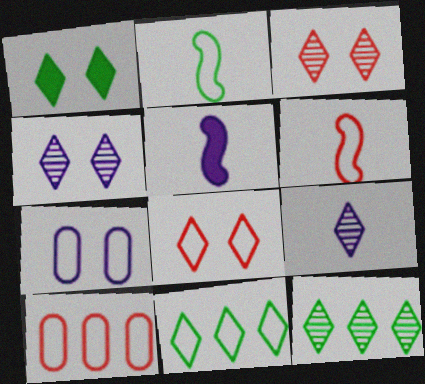[[1, 4, 8], 
[3, 9, 12], 
[6, 7, 11], 
[6, 8, 10]]